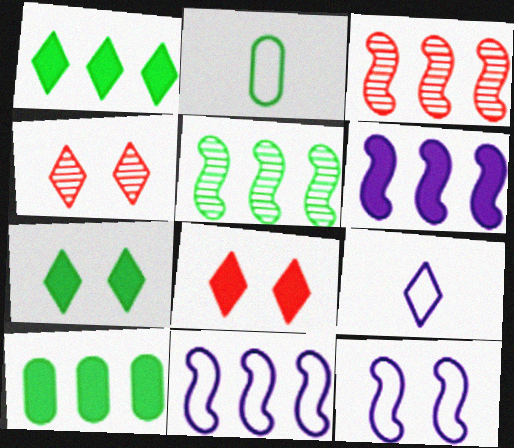[[1, 4, 9], 
[2, 4, 6], 
[2, 5, 7]]